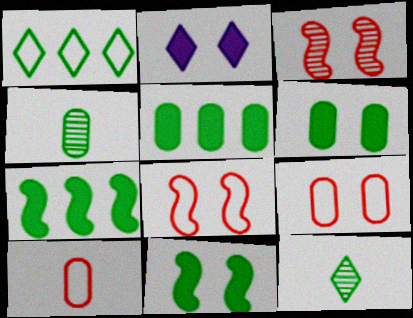[[1, 4, 11]]